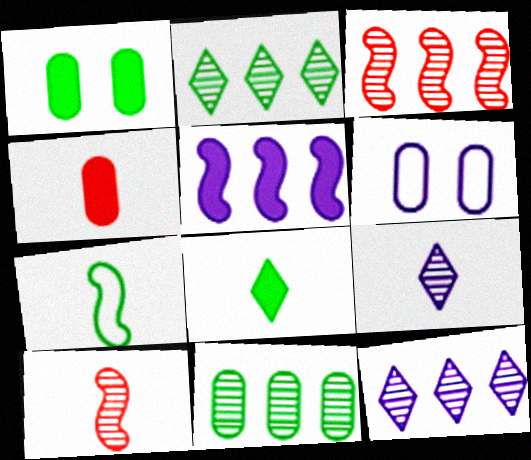[[1, 2, 7], 
[3, 6, 8], 
[3, 11, 12], 
[4, 6, 11], 
[4, 7, 9], 
[5, 6, 9]]